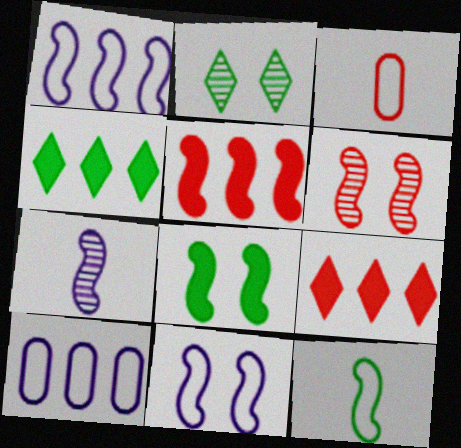[[3, 6, 9], 
[6, 8, 11]]